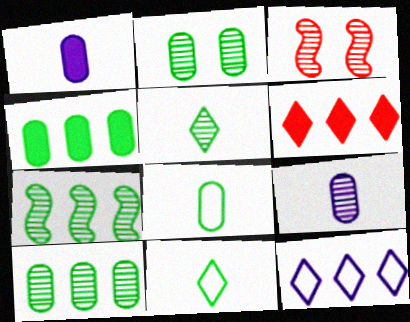[[2, 4, 8], 
[2, 5, 7]]